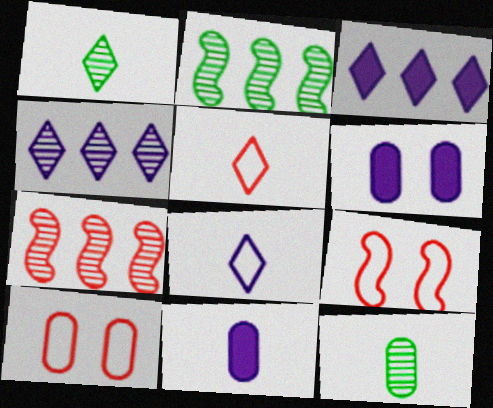[[2, 5, 6], 
[3, 9, 12]]